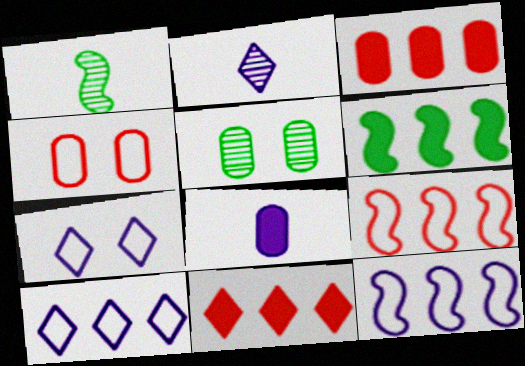[[1, 3, 7], 
[2, 4, 6]]